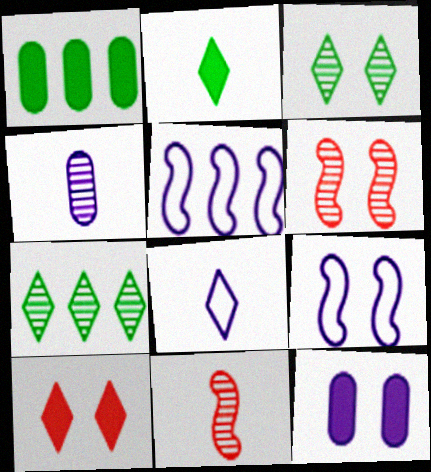[[1, 6, 8], 
[4, 6, 7], 
[7, 8, 10]]